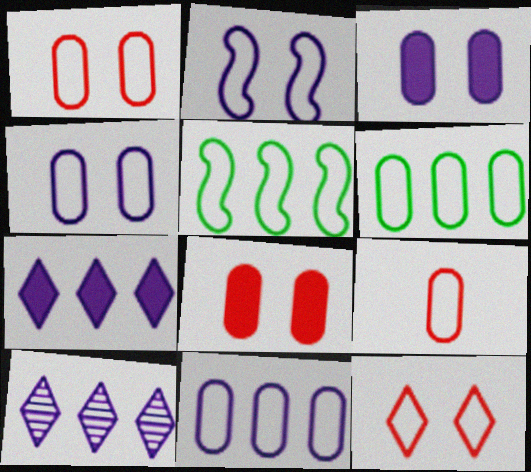[[4, 6, 9]]